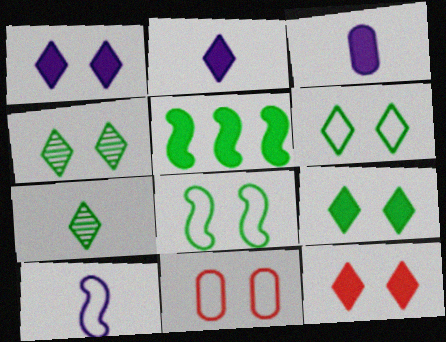[[1, 9, 12], 
[3, 5, 12], 
[4, 6, 9]]